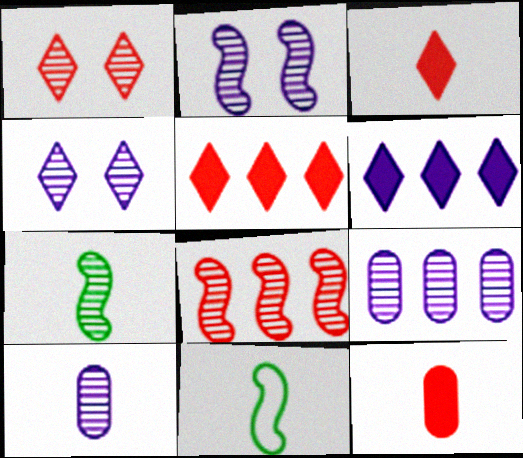[[1, 7, 9], 
[2, 7, 8], 
[3, 10, 11]]